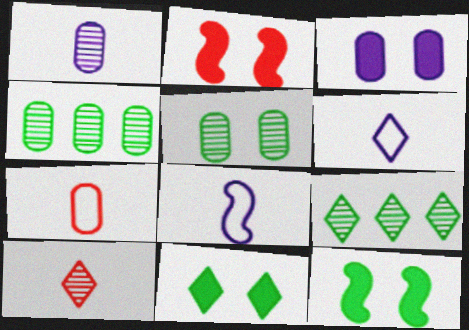[[2, 3, 11], 
[2, 4, 6], 
[3, 4, 7]]